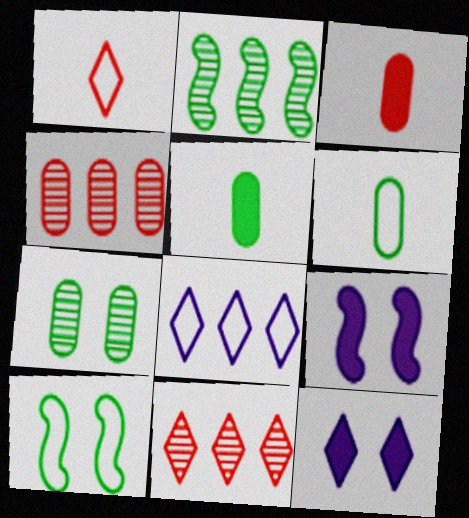[[6, 9, 11]]